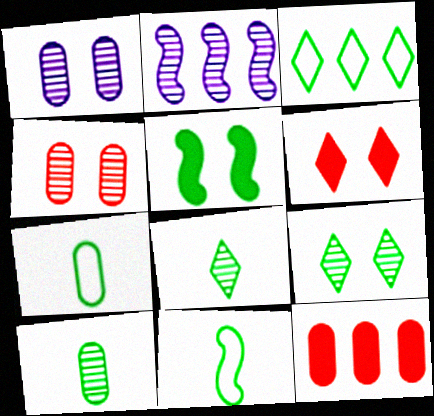[[1, 7, 12], 
[2, 3, 12], 
[2, 4, 8], 
[2, 6, 7], 
[3, 5, 10]]